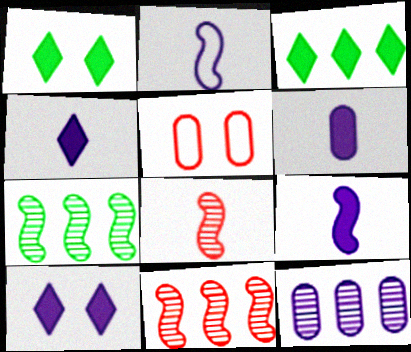[[2, 10, 12], 
[4, 5, 7], 
[4, 6, 9]]